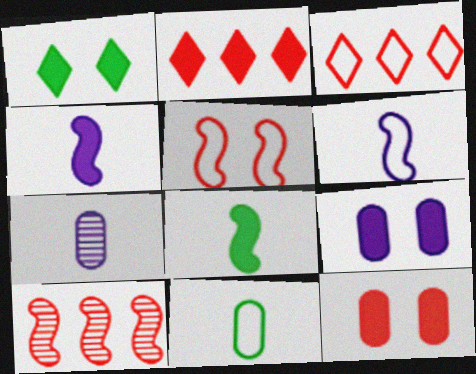[[2, 8, 9]]